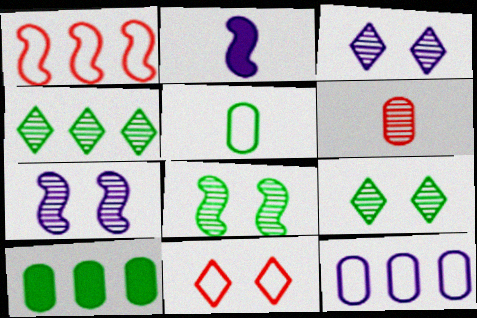[[1, 2, 8], 
[2, 3, 12], 
[4, 6, 7]]